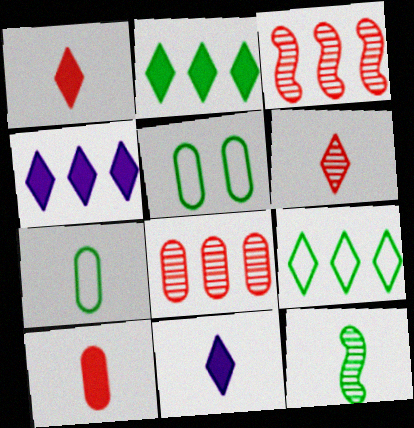[[2, 5, 12], 
[3, 5, 11]]